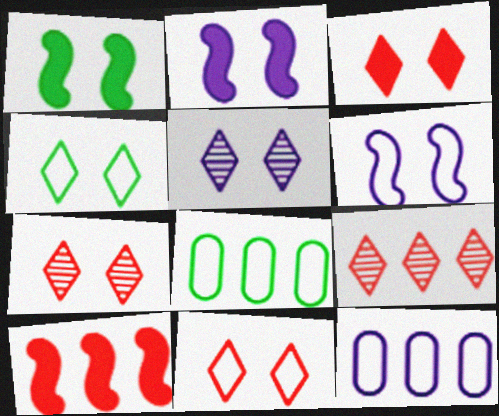[[3, 4, 5], 
[3, 7, 11]]